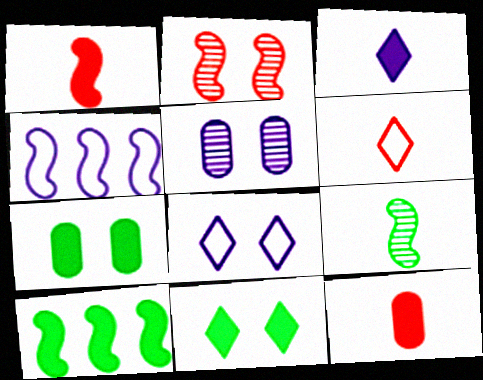[[2, 7, 8], 
[3, 4, 5], 
[5, 6, 10]]